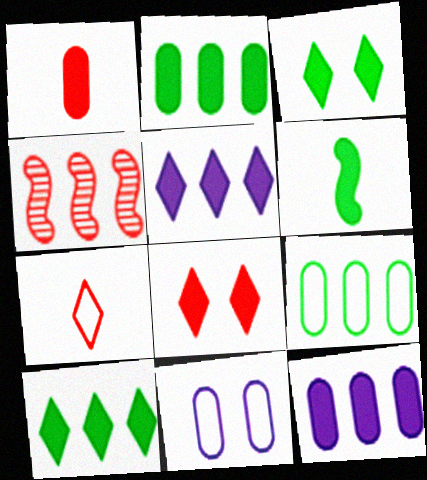[[2, 3, 6], 
[4, 5, 9], 
[6, 8, 12]]